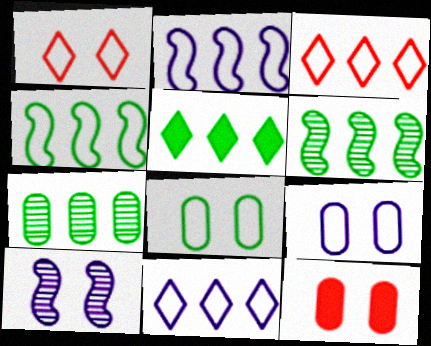[[4, 5, 7]]